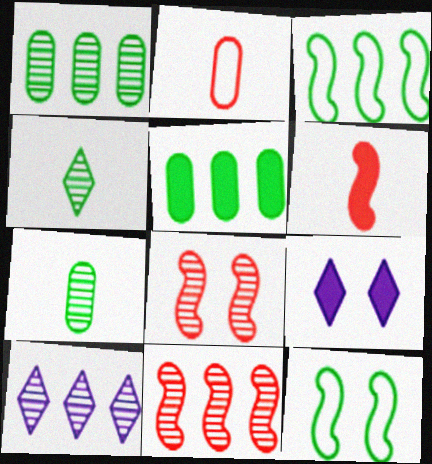[[1, 10, 11], 
[4, 5, 12], 
[5, 6, 9], 
[7, 8, 10]]